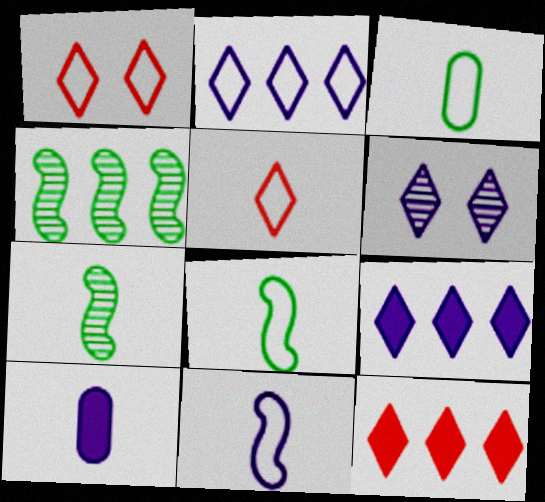[[1, 4, 10], 
[3, 5, 11], 
[5, 7, 10]]